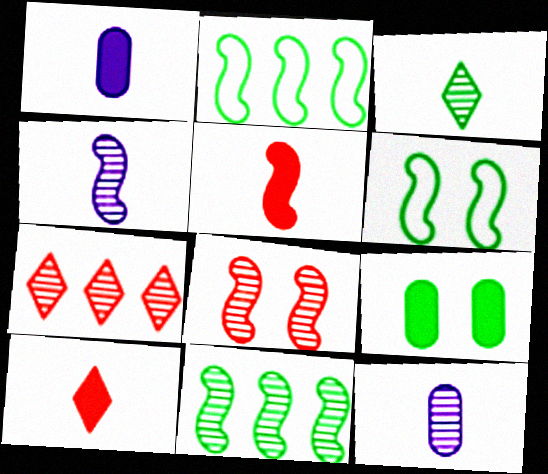[[1, 6, 7], 
[2, 3, 9], 
[4, 8, 11]]